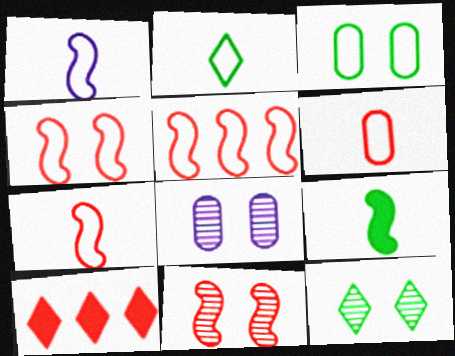[[1, 2, 6], 
[4, 5, 7], 
[6, 10, 11], 
[8, 11, 12]]